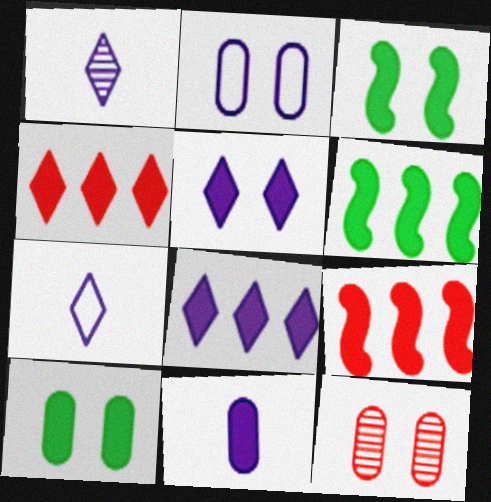[[2, 10, 12], 
[3, 4, 11], 
[6, 7, 12]]